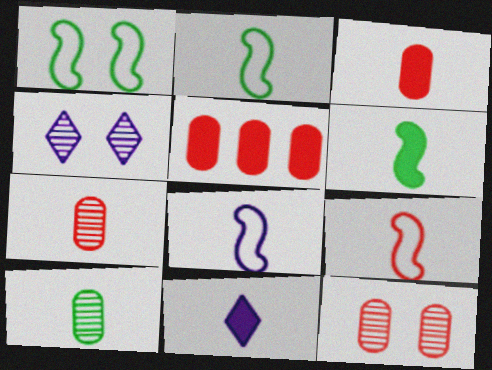[[2, 4, 5], 
[2, 7, 11], 
[2, 8, 9], 
[3, 6, 11], 
[9, 10, 11]]